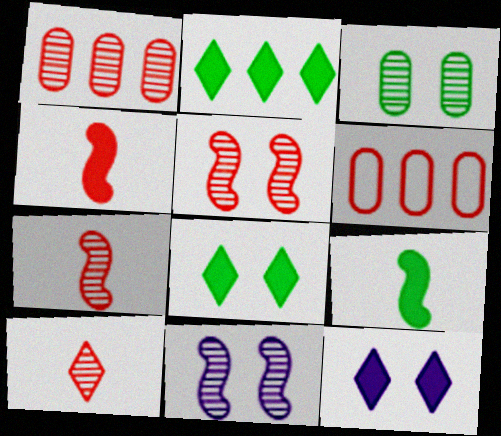[[1, 5, 10]]